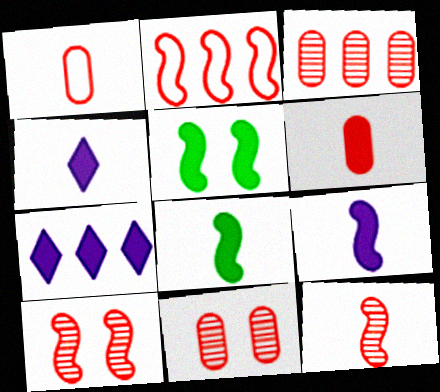[[4, 6, 8], 
[5, 6, 7]]